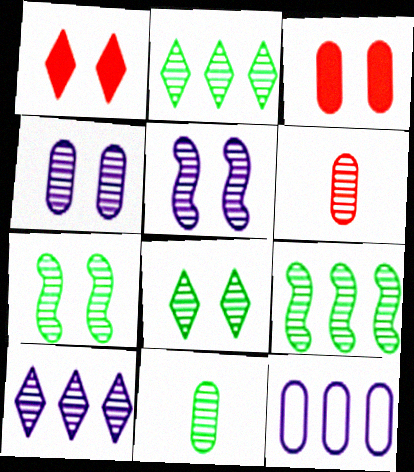[[2, 5, 6], 
[2, 7, 11], 
[3, 11, 12], 
[6, 7, 10], 
[8, 9, 11]]